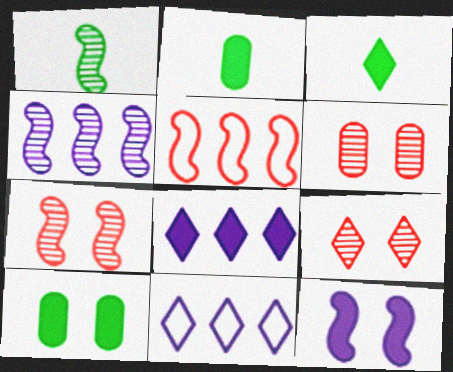[[1, 4, 7], 
[1, 5, 12], 
[2, 7, 11], 
[3, 9, 11], 
[6, 7, 9]]